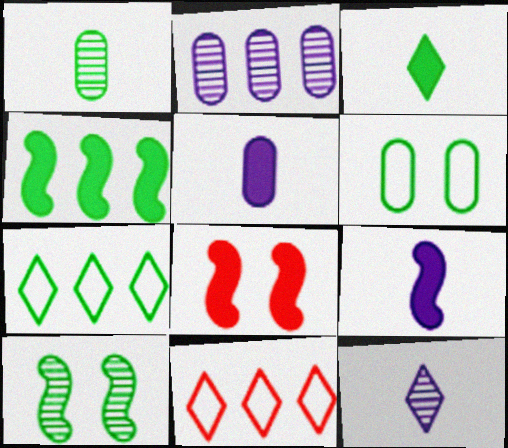[[2, 4, 11], 
[4, 8, 9], 
[5, 10, 11]]